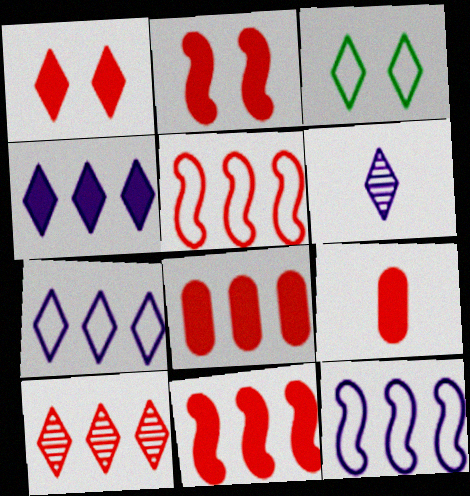[[1, 9, 11], 
[5, 8, 10]]